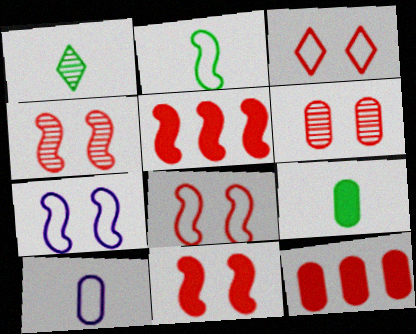[[1, 2, 9], 
[1, 7, 12], 
[3, 6, 11], 
[4, 8, 11]]